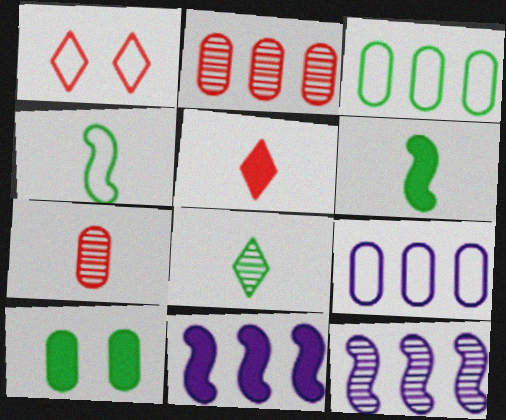[[1, 4, 9], 
[5, 10, 11], 
[7, 9, 10]]